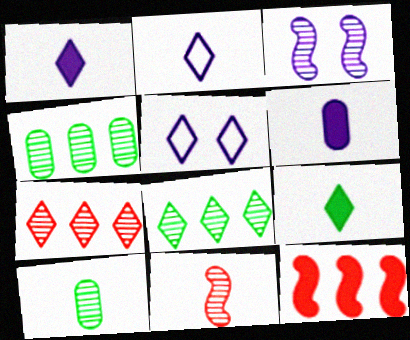[[3, 7, 10], 
[5, 7, 9], 
[5, 10, 12]]